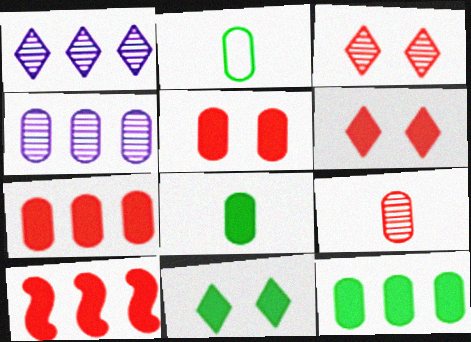[[2, 4, 5]]